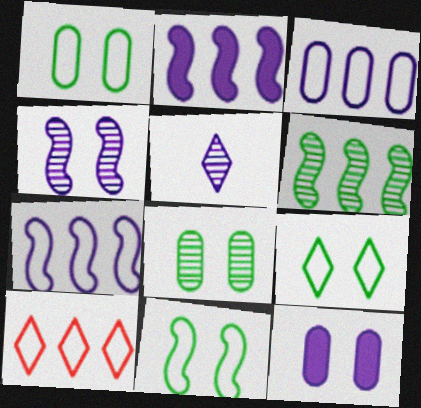[[1, 9, 11], 
[5, 7, 12]]